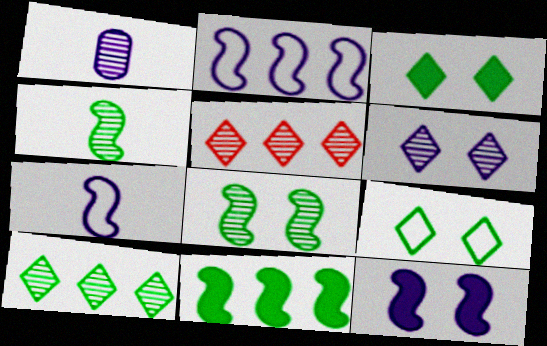[[1, 5, 8]]